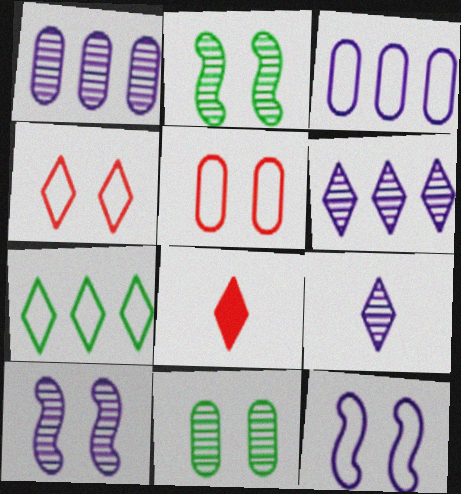[[1, 9, 10], 
[2, 3, 8]]